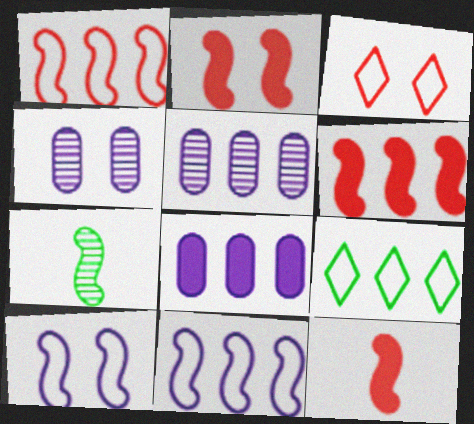[[2, 6, 12], 
[2, 7, 11], 
[3, 7, 8], 
[4, 9, 12], 
[5, 6, 9], 
[6, 7, 10]]